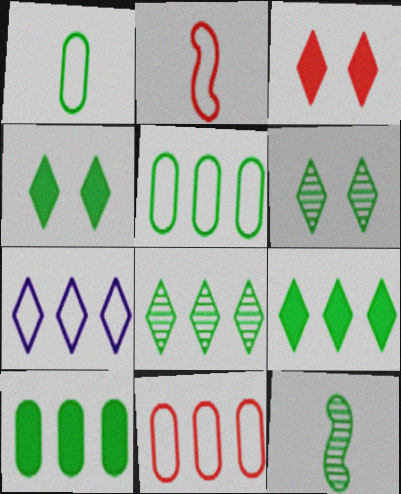[[4, 5, 12]]